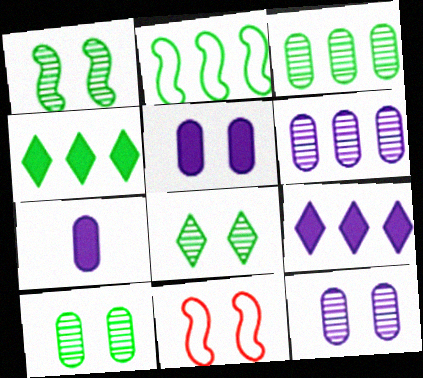[[1, 8, 10], 
[2, 3, 4], 
[5, 8, 11]]